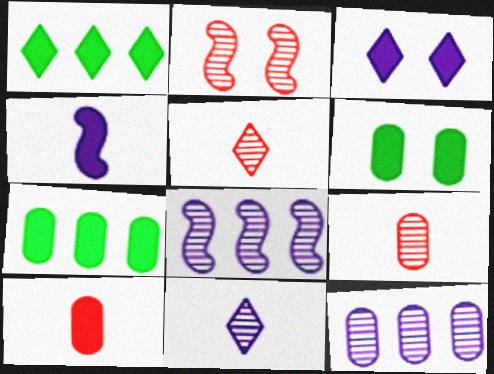[]